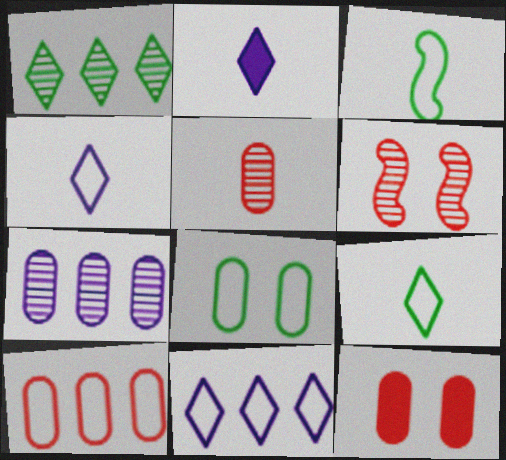[[2, 3, 5], 
[5, 10, 12]]